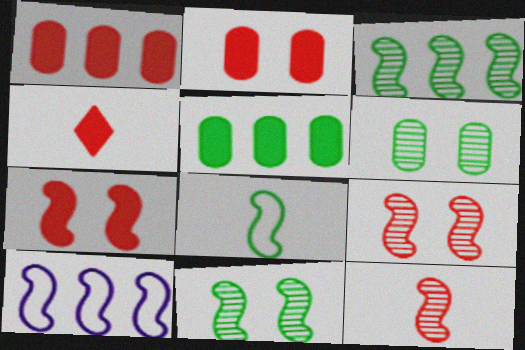[[1, 4, 7], 
[4, 6, 10]]